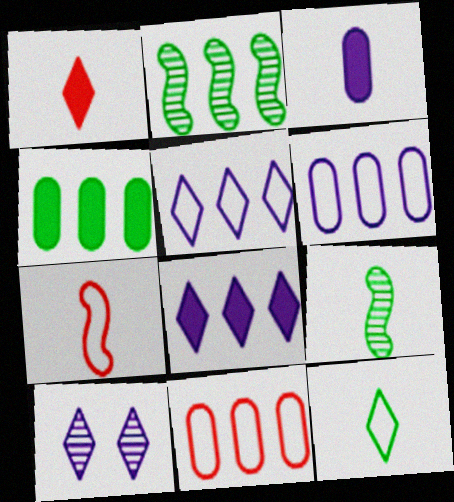[[2, 8, 11], 
[4, 7, 10]]